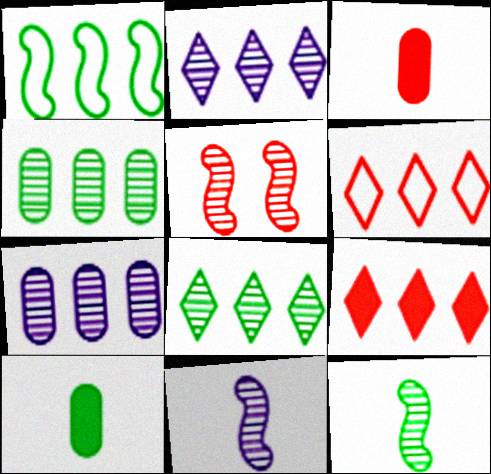[[1, 7, 9], 
[3, 5, 6]]